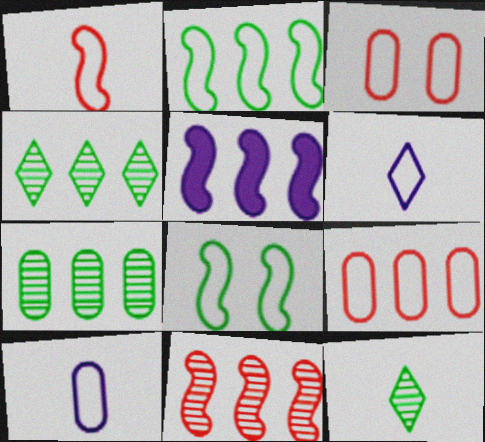[[2, 3, 6], 
[2, 5, 11], 
[3, 5, 12], 
[4, 5, 9], 
[6, 8, 9]]